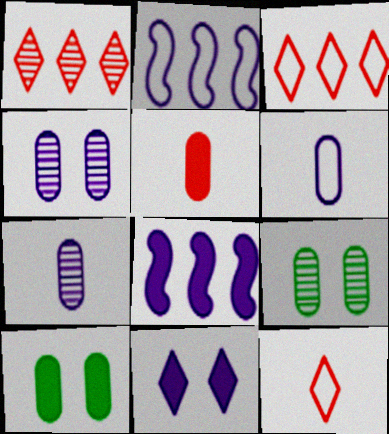[[2, 7, 11], 
[8, 9, 12]]